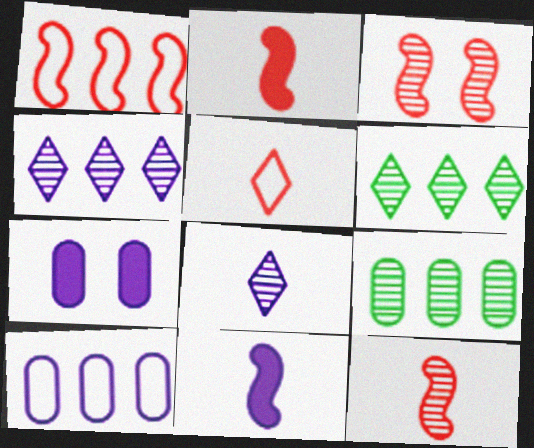[[1, 2, 3], 
[3, 8, 9]]